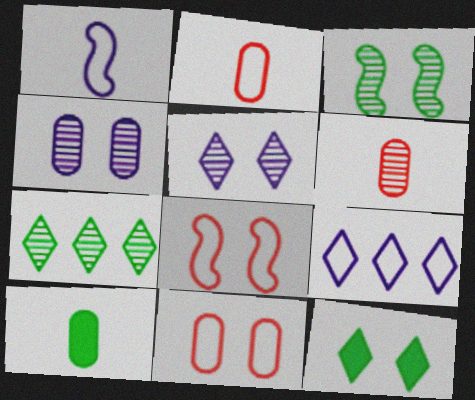[[4, 8, 12]]